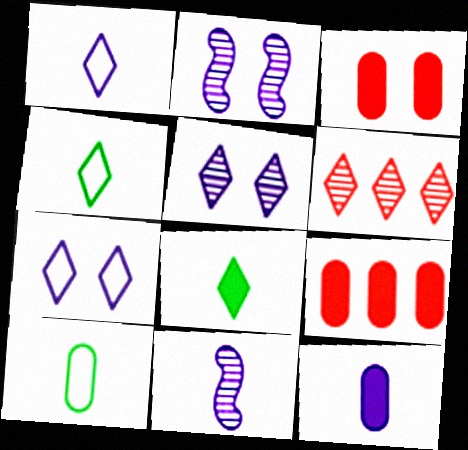[[1, 11, 12], 
[2, 4, 9], 
[6, 7, 8]]